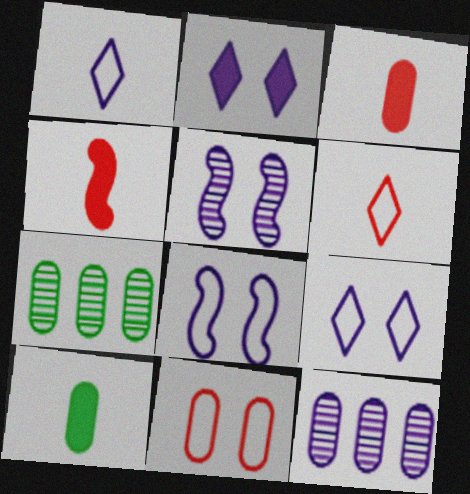[[4, 7, 9], 
[10, 11, 12]]